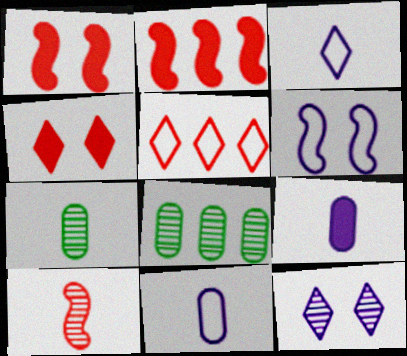[[1, 3, 8], 
[8, 10, 12]]